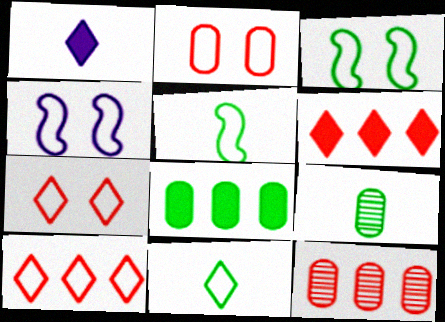[[1, 3, 12], 
[4, 6, 9]]